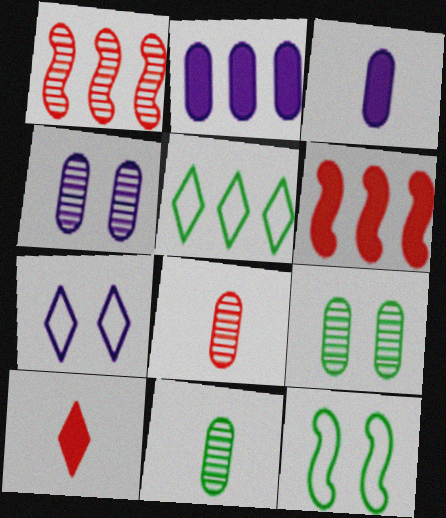[[1, 2, 5], 
[6, 7, 11]]